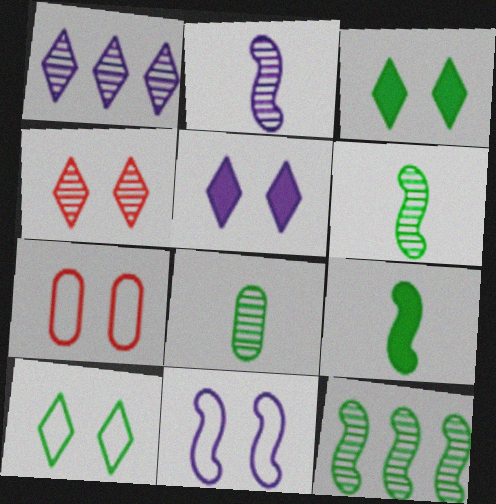[[1, 7, 9], 
[4, 5, 10], 
[7, 10, 11]]